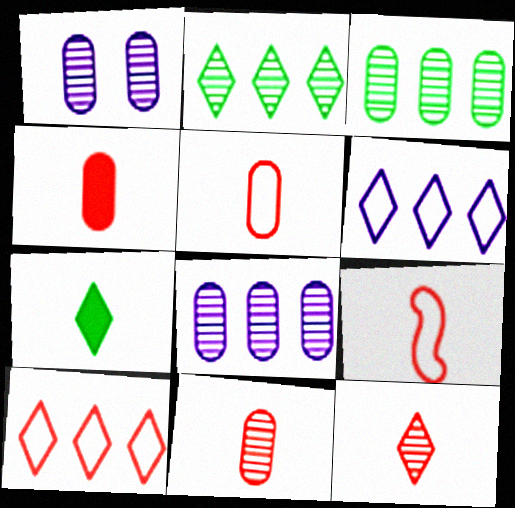[[1, 3, 11], 
[4, 5, 11], 
[4, 9, 12]]